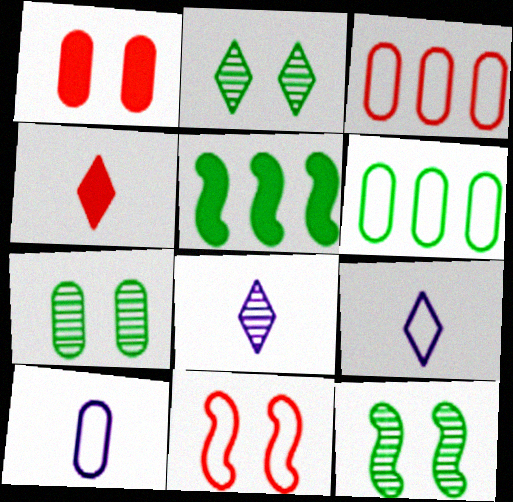[[2, 7, 12], 
[6, 9, 11]]